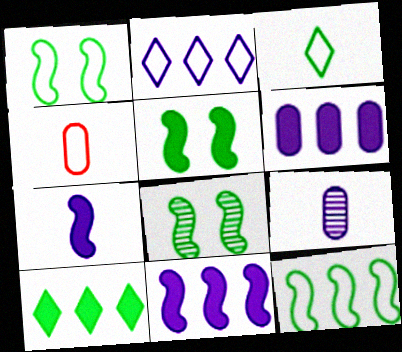[[1, 2, 4], 
[1, 5, 8]]